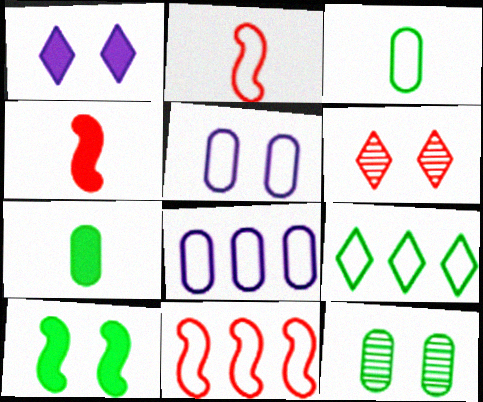[[2, 5, 9], 
[5, 6, 10], 
[8, 9, 11]]